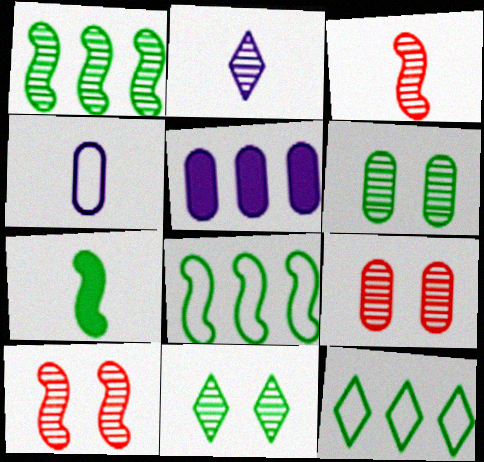[[1, 2, 9], 
[6, 7, 12]]